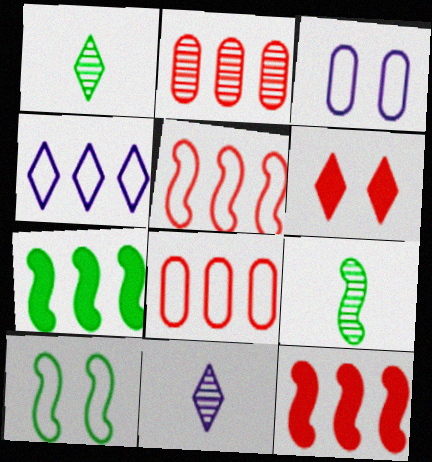[[1, 3, 12], 
[1, 4, 6], 
[2, 4, 7], 
[7, 9, 10]]